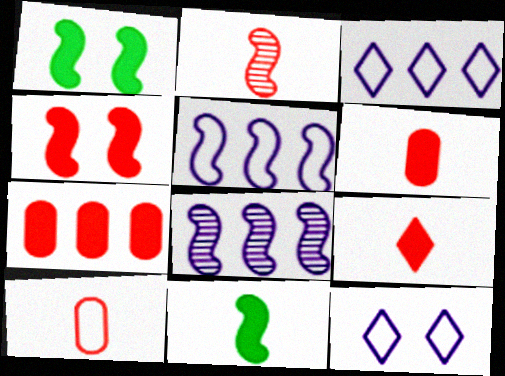[[1, 2, 5], 
[2, 9, 10], 
[4, 7, 9]]